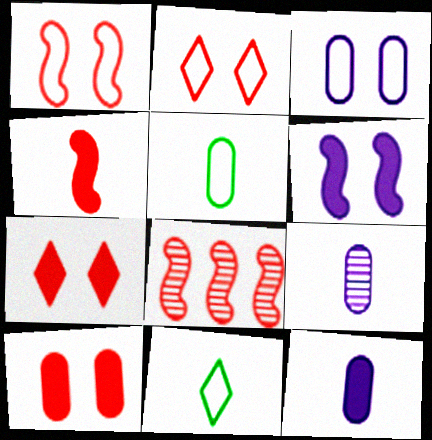[[1, 4, 8], 
[4, 9, 11]]